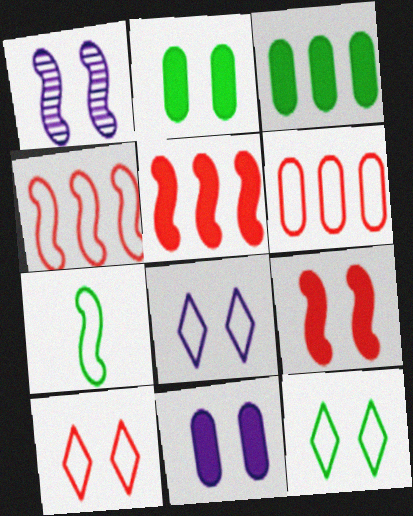[[1, 2, 10], 
[1, 5, 7], 
[1, 8, 11], 
[6, 7, 8], 
[8, 10, 12]]